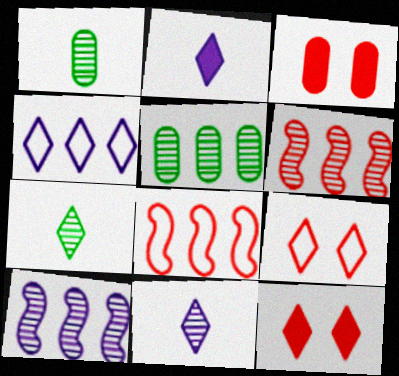[[4, 7, 12]]